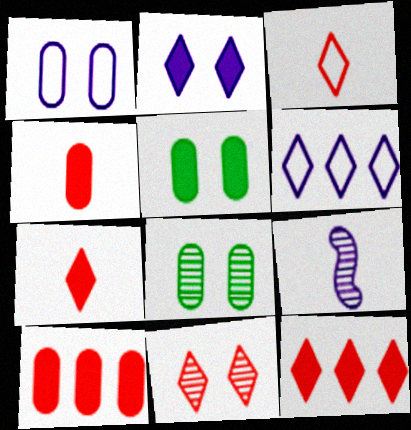[[3, 11, 12]]